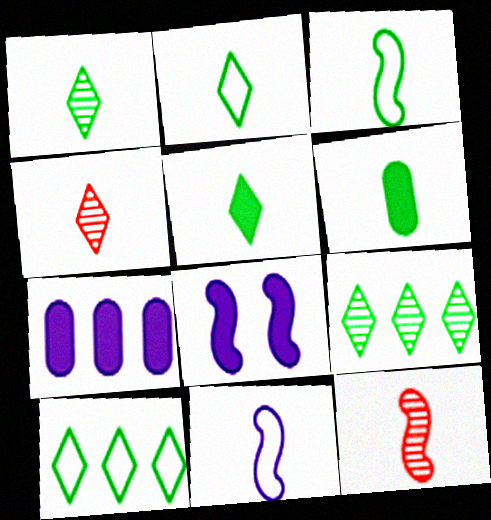[[1, 2, 5], 
[1, 3, 6], 
[4, 6, 11]]